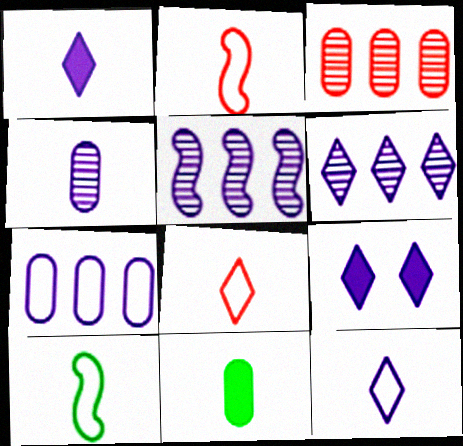[[3, 9, 10], 
[6, 9, 12]]